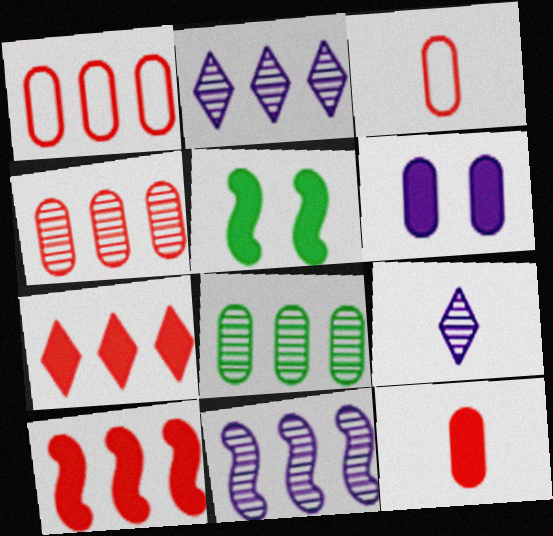[[1, 5, 9], 
[2, 3, 5], 
[3, 6, 8]]